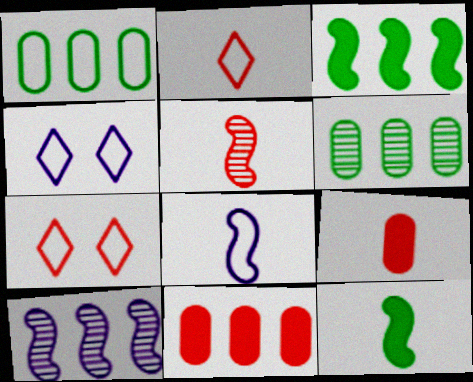[[1, 7, 8], 
[2, 5, 9], 
[5, 7, 11], 
[5, 8, 12]]